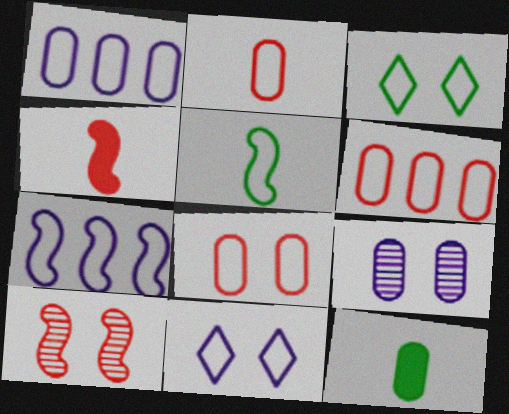[[2, 3, 7], 
[2, 6, 8], 
[5, 6, 11], 
[6, 9, 12]]